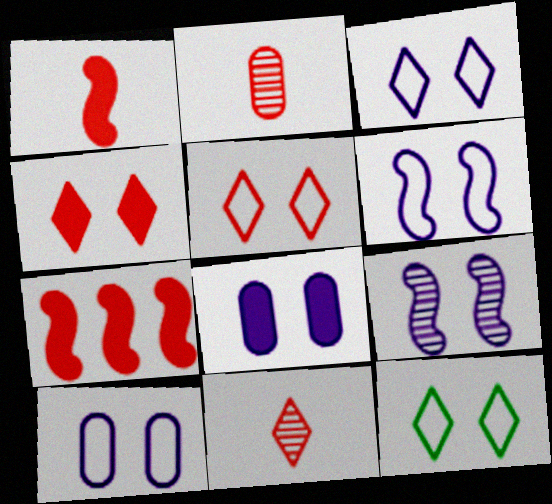[[2, 5, 7], 
[3, 5, 12], 
[3, 6, 10], 
[3, 8, 9]]